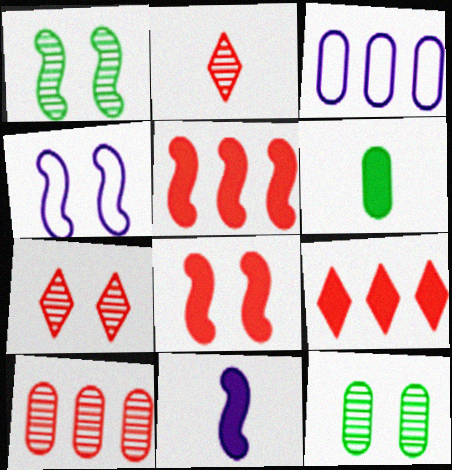[[1, 4, 8]]